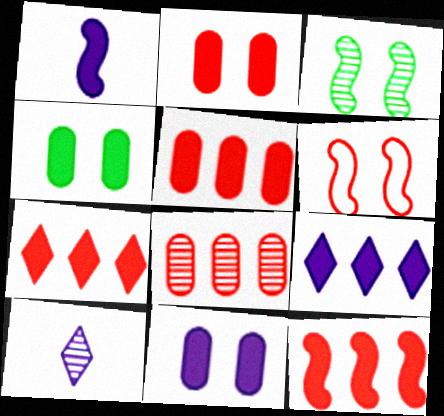[[1, 4, 7], 
[1, 9, 11], 
[2, 4, 11], 
[3, 8, 10], 
[5, 7, 12]]